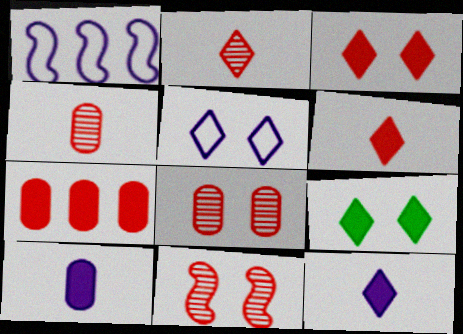[[1, 4, 9]]